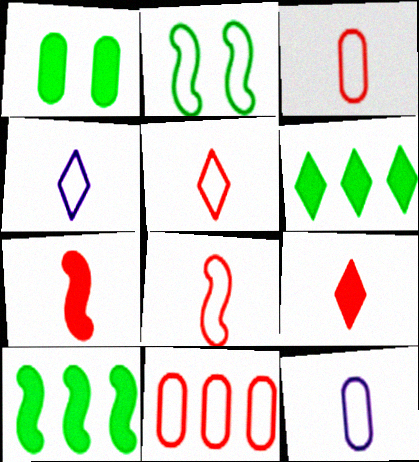[[2, 4, 11], 
[3, 5, 8]]